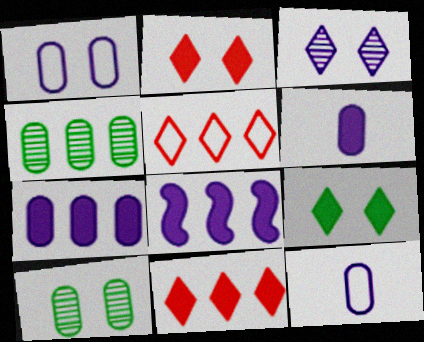[[3, 8, 12], 
[4, 5, 8]]